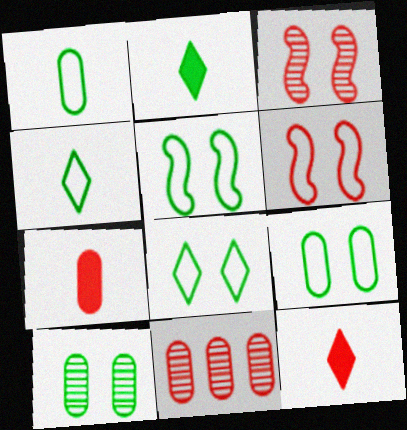[[5, 8, 9], 
[6, 11, 12]]